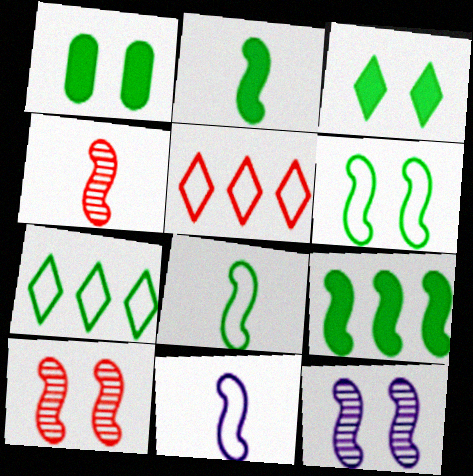[[2, 4, 11], 
[9, 10, 11]]